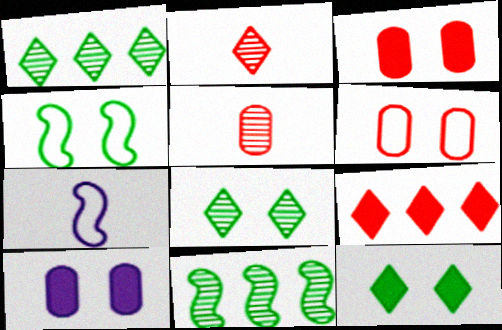[[1, 3, 7]]